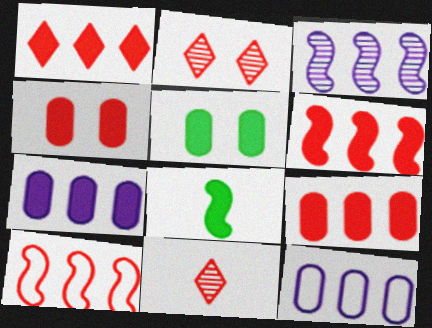[[1, 6, 9], 
[2, 8, 12], 
[4, 10, 11]]